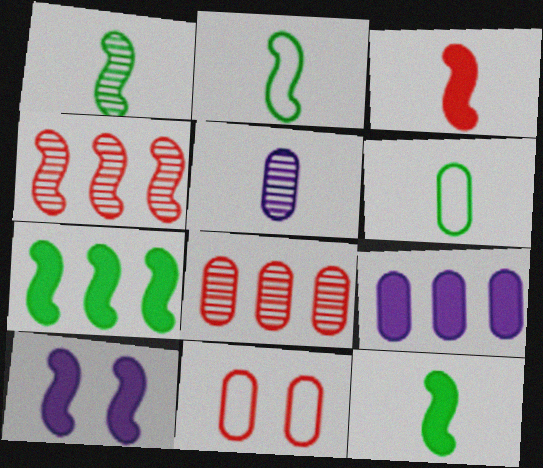[[1, 2, 12], 
[2, 4, 10], 
[3, 7, 10]]